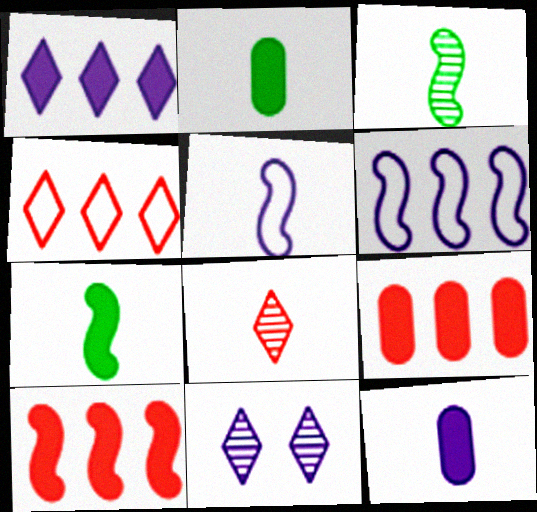[[2, 5, 8], 
[6, 11, 12]]